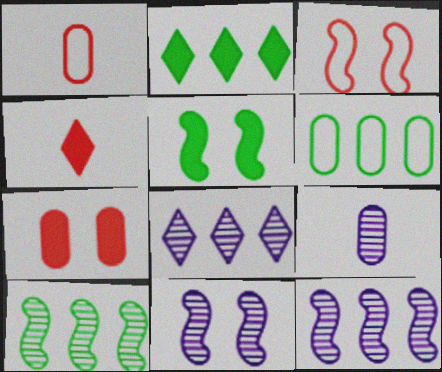[[1, 2, 11], 
[1, 5, 8], 
[2, 3, 9], 
[2, 6, 10], 
[3, 5, 11], 
[4, 6, 11], 
[6, 7, 9], 
[8, 9, 11]]